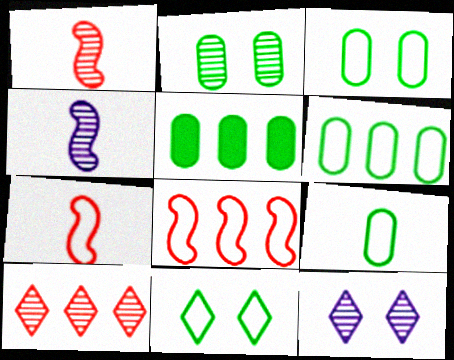[[2, 4, 10], 
[2, 5, 9], 
[3, 6, 9], 
[5, 7, 12]]